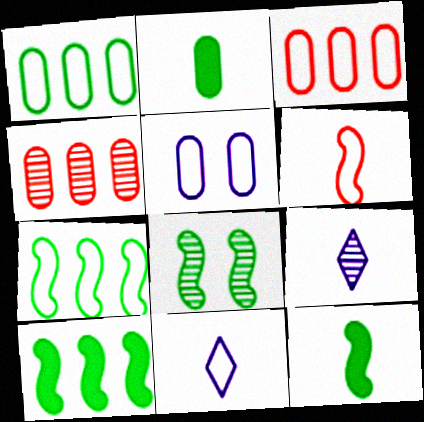[[2, 4, 5], 
[2, 6, 9], 
[4, 8, 9], 
[7, 8, 12]]